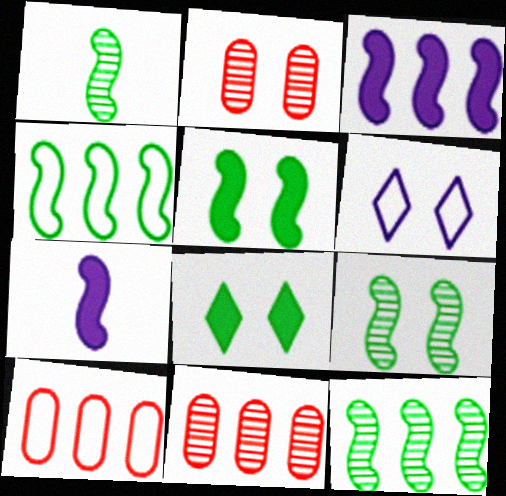[[1, 4, 5], 
[1, 9, 12], 
[2, 5, 6]]